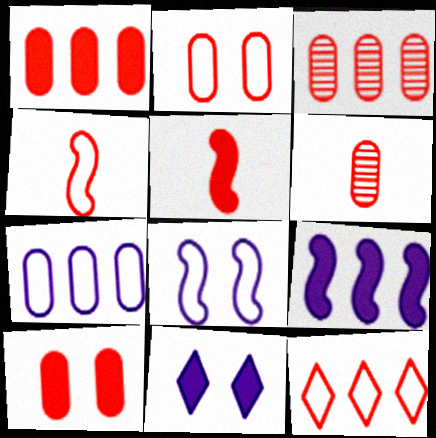[[1, 2, 6], 
[2, 4, 12]]